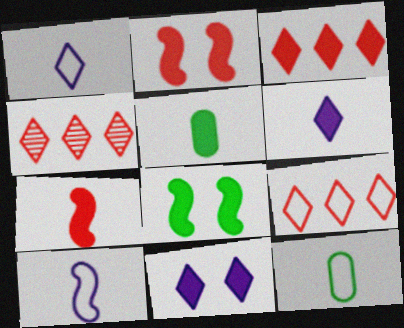[[3, 4, 9], 
[5, 6, 7]]